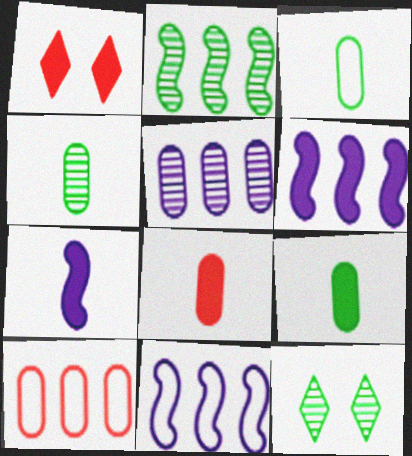[[1, 4, 11], 
[1, 6, 9], 
[2, 4, 12], 
[3, 4, 9], 
[7, 10, 12], 
[8, 11, 12]]